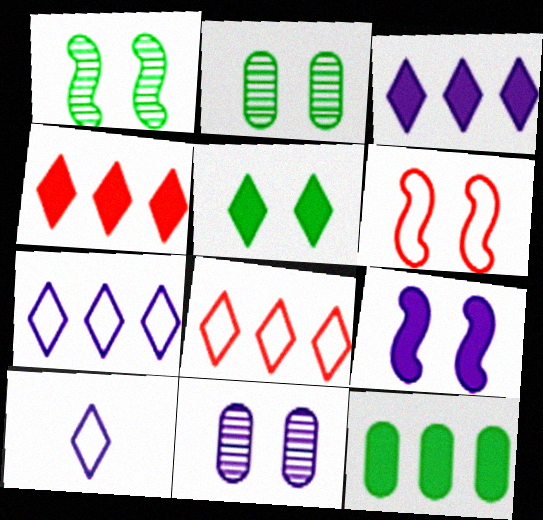[[1, 6, 9], 
[5, 6, 11]]